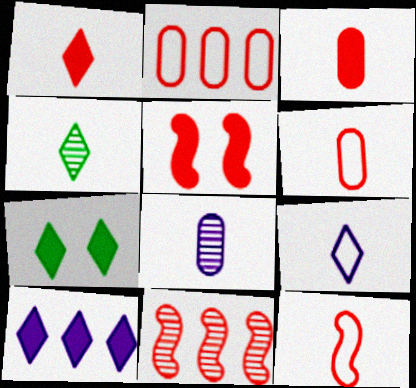[[1, 4, 9], 
[1, 7, 10], 
[5, 11, 12]]